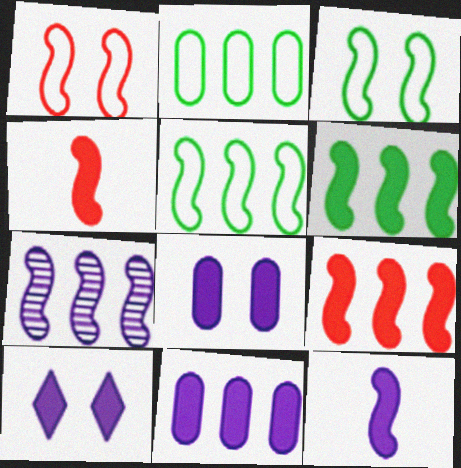[[3, 4, 7], 
[5, 7, 9], 
[10, 11, 12]]